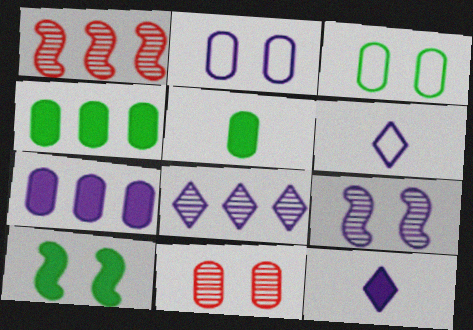[[1, 3, 12], 
[6, 7, 9]]